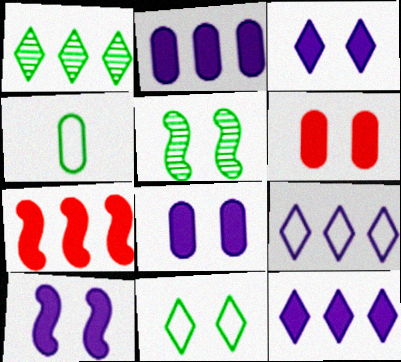[[3, 8, 10]]